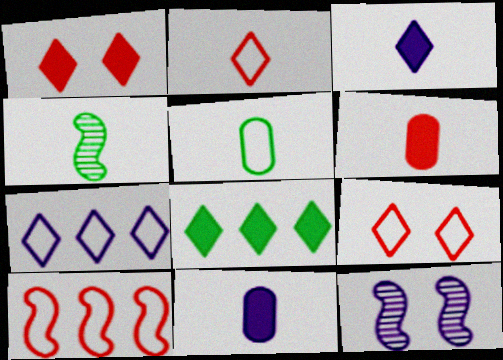[[1, 3, 8], 
[2, 4, 11], 
[7, 11, 12]]